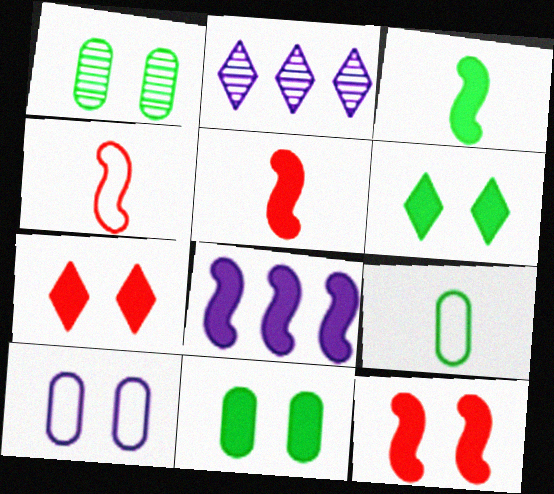[[2, 4, 11], 
[2, 9, 12], 
[3, 8, 12]]